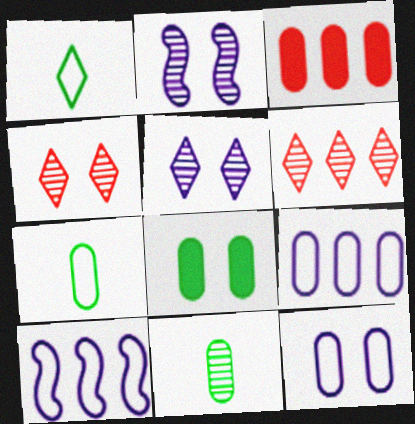[[1, 2, 3], 
[2, 6, 11], 
[3, 11, 12]]